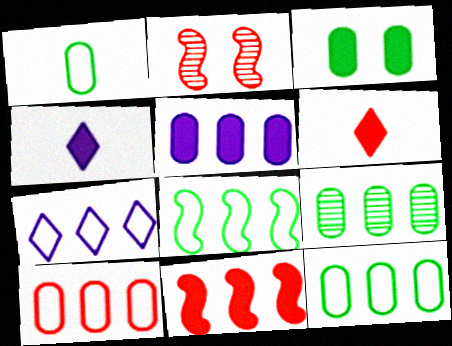[[1, 3, 9], 
[2, 4, 12], 
[2, 6, 10], 
[3, 4, 11], 
[5, 9, 10], 
[7, 8, 10], 
[7, 9, 11]]